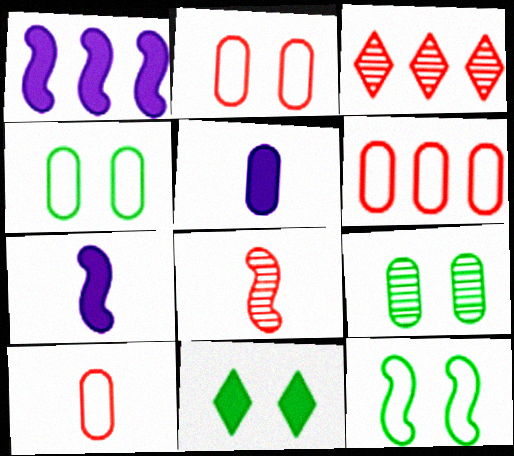[[1, 8, 12], 
[2, 6, 10], 
[3, 4, 7], 
[3, 5, 12], 
[5, 6, 9], 
[9, 11, 12]]